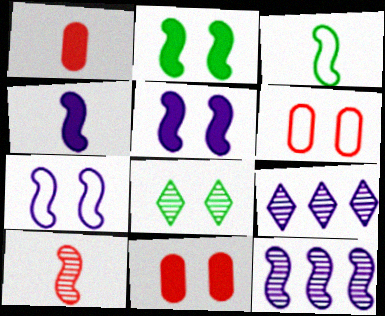[[3, 4, 10], 
[3, 9, 11], 
[4, 7, 12], 
[5, 6, 8], 
[7, 8, 11]]